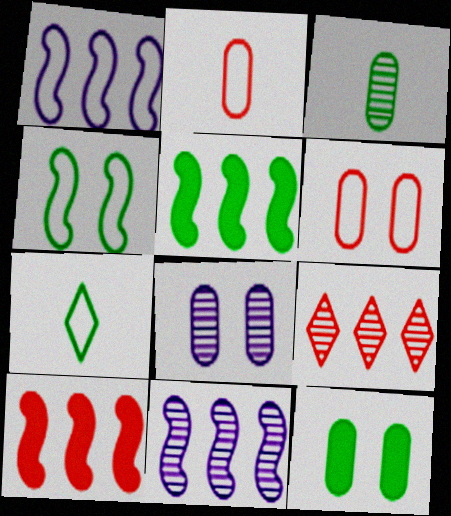[[1, 6, 7], 
[6, 8, 12], 
[7, 8, 10]]